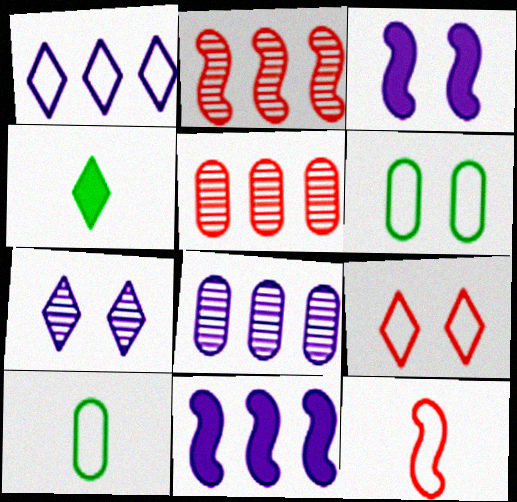[[1, 6, 12], 
[1, 8, 11]]